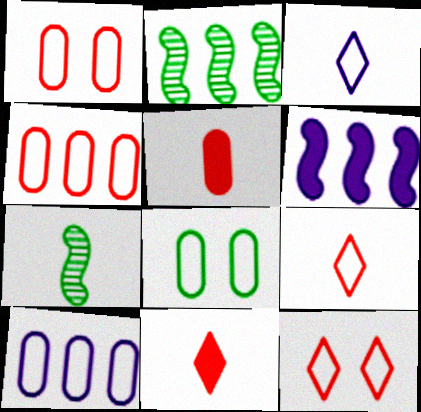[[3, 5, 7]]